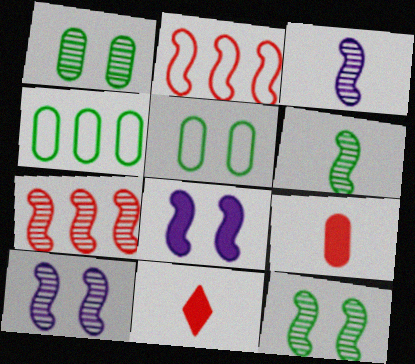[[2, 6, 8], 
[3, 7, 12], 
[4, 10, 11], 
[6, 7, 10]]